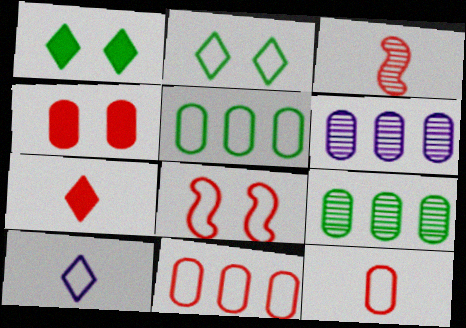[[3, 7, 12], 
[5, 8, 10]]